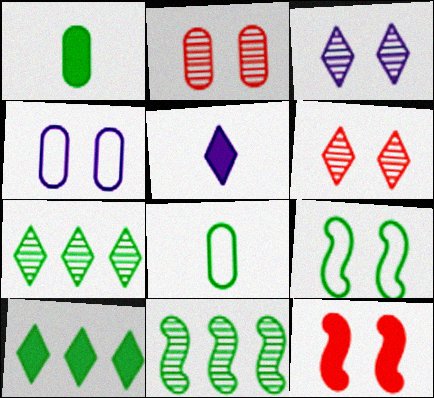[[1, 7, 9]]